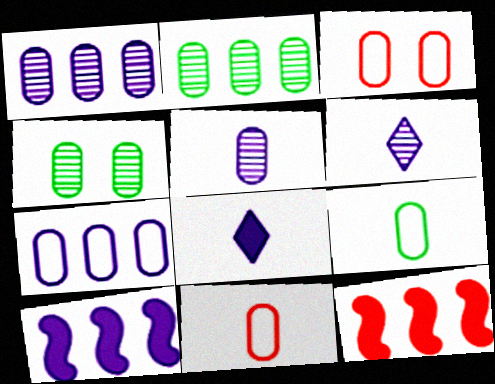[[3, 7, 9]]